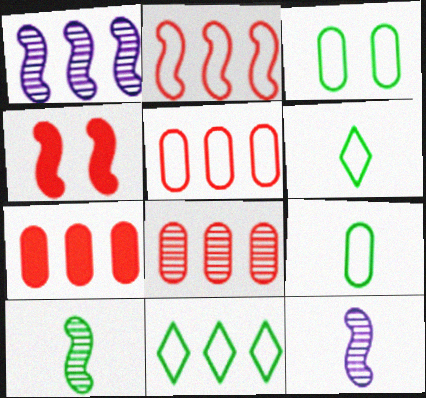[[1, 7, 11], 
[5, 7, 8]]